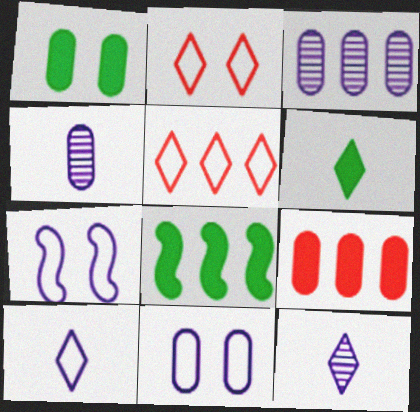[[1, 6, 8], 
[2, 4, 8], 
[3, 5, 8]]